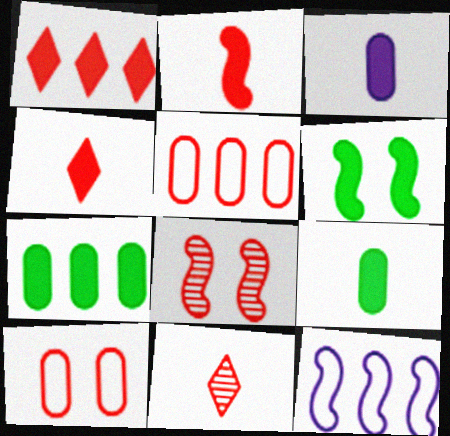[[1, 3, 6], 
[4, 5, 8]]